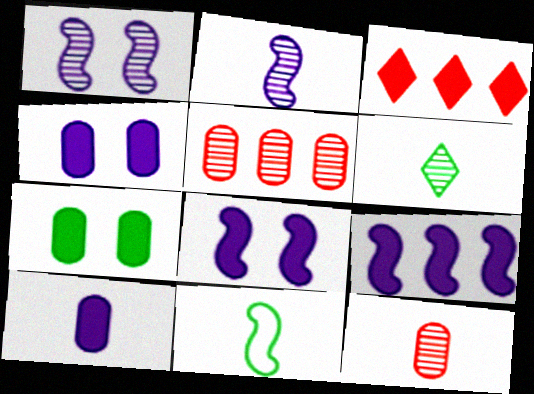[[1, 5, 6], 
[2, 6, 12]]